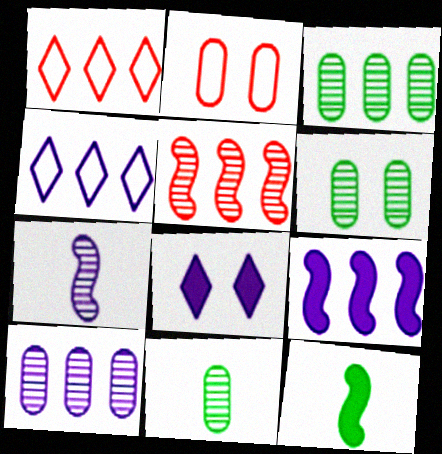[[1, 3, 9], 
[3, 6, 11], 
[4, 9, 10]]